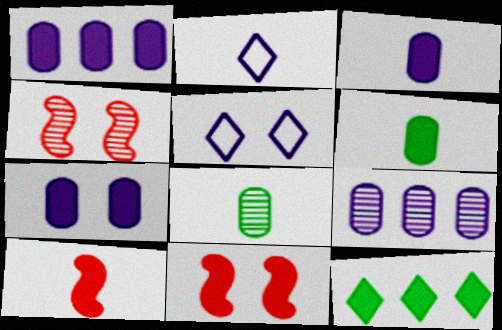[[1, 3, 7], 
[2, 8, 10], 
[3, 11, 12], 
[7, 10, 12]]